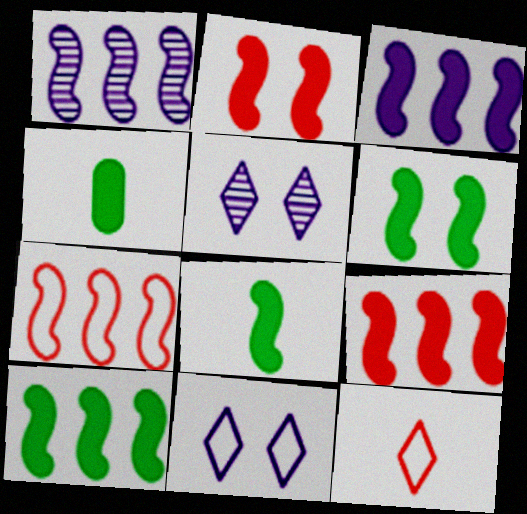[[1, 7, 10], 
[2, 3, 8], 
[3, 9, 10], 
[4, 5, 7], 
[6, 8, 10]]